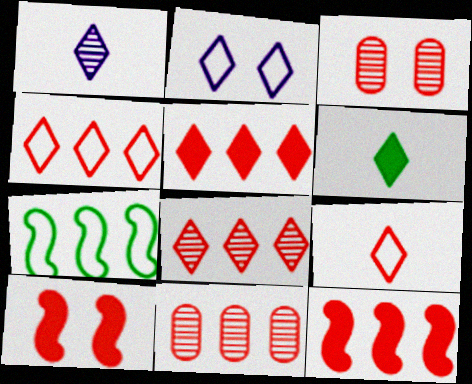[[1, 6, 9], 
[2, 6, 8], 
[3, 9, 12], 
[4, 5, 8], 
[4, 11, 12], 
[9, 10, 11]]